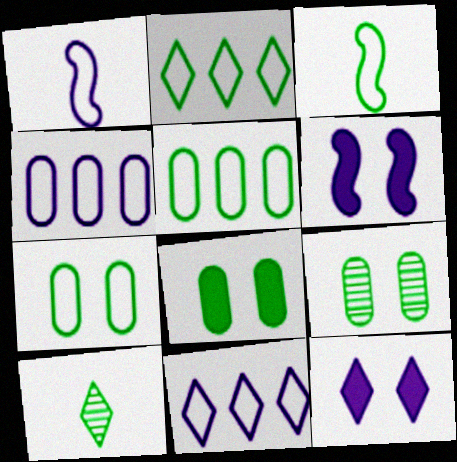[[2, 3, 7], 
[7, 8, 9]]